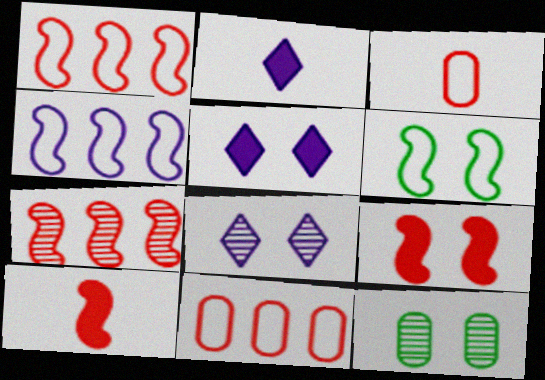[[1, 2, 12]]